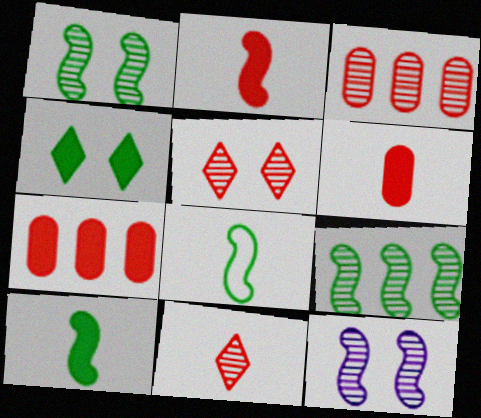[]